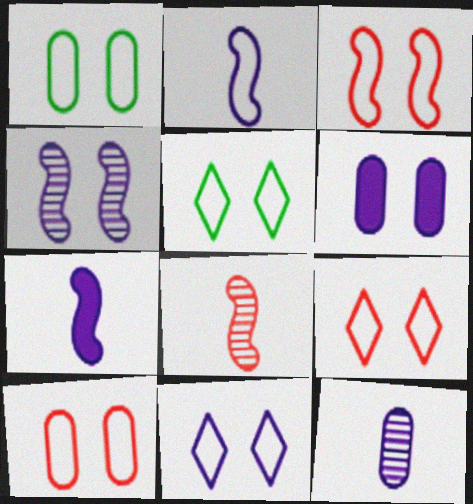[[1, 3, 11], 
[3, 9, 10], 
[4, 6, 11], 
[5, 9, 11]]